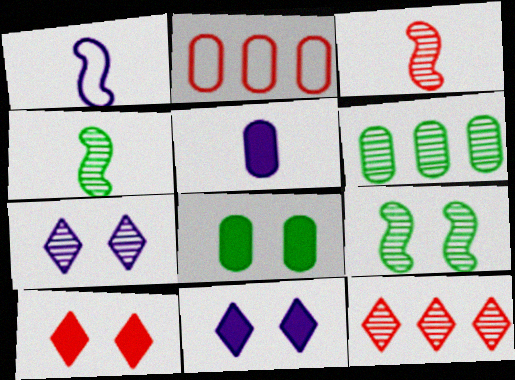[[1, 6, 10], 
[1, 8, 12], 
[2, 3, 10], 
[2, 4, 11], 
[3, 6, 7]]